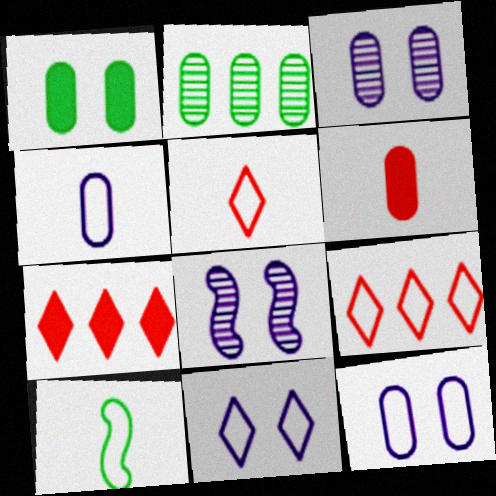[[2, 6, 12], 
[3, 7, 10], 
[4, 5, 10], 
[9, 10, 12]]